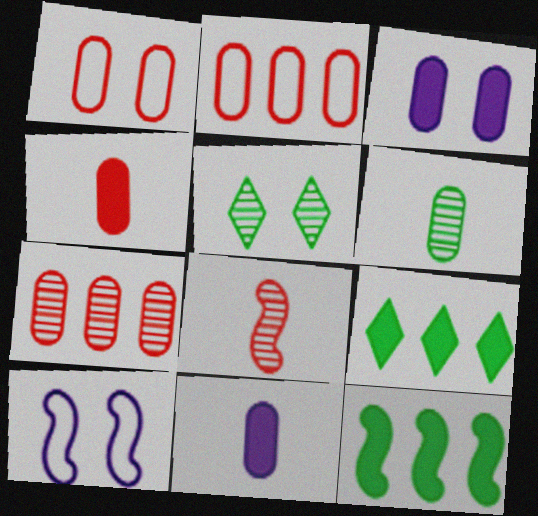[[1, 4, 7], 
[2, 3, 6], 
[8, 10, 12]]